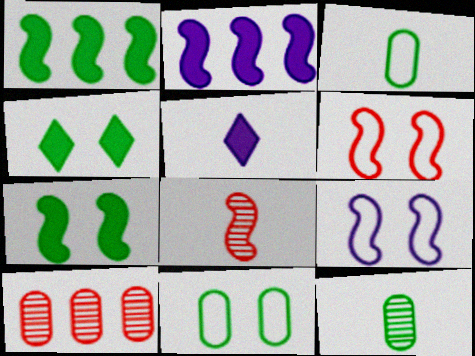[[1, 8, 9], 
[3, 5, 8]]